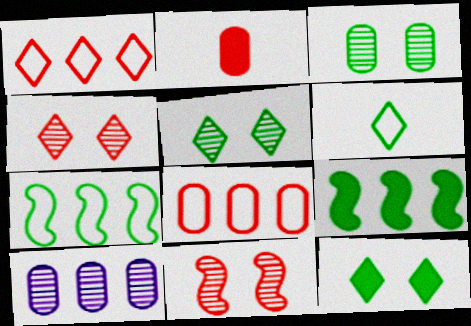[[1, 2, 11], 
[1, 9, 10], 
[3, 6, 9]]